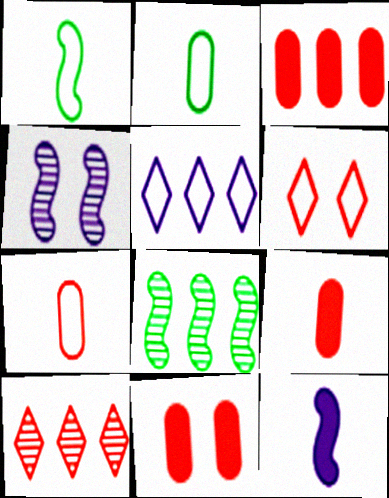[[3, 5, 8], 
[3, 9, 11]]